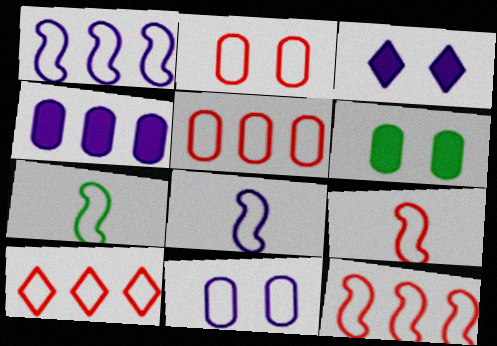[[2, 9, 10], 
[5, 10, 12], 
[7, 8, 9], 
[7, 10, 11]]